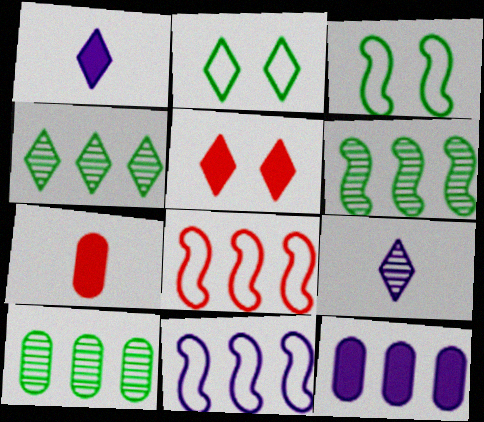[[4, 6, 10], 
[4, 8, 12]]